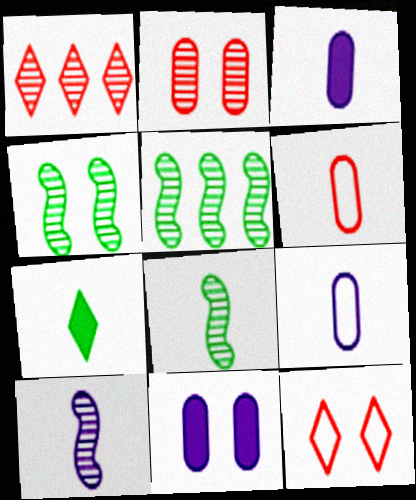[[3, 5, 12], 
[4, 5, 8], 
[4, 11, 12], 
[6, 7, 10]]